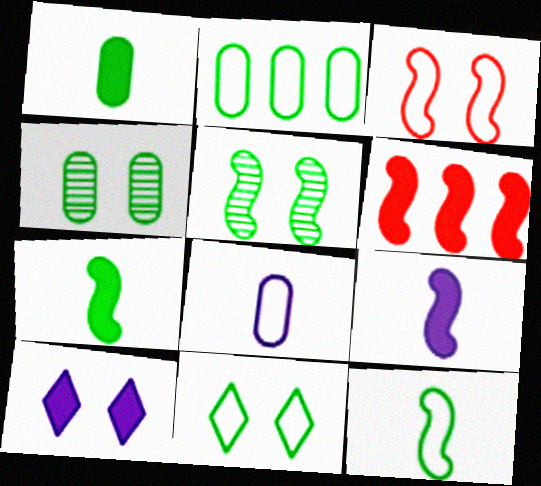[[1, 2, 4], 
[1, 6, 10], 
[2, 11, 12], 
[3, 4, 10]]